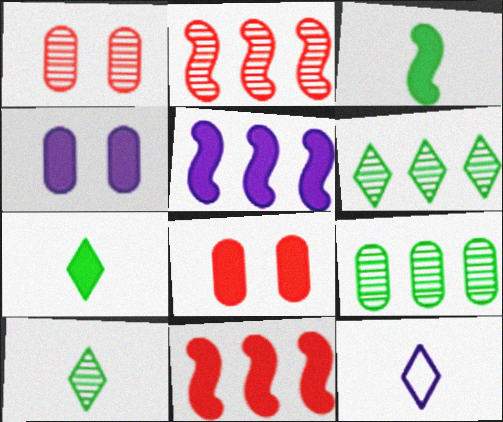[[4, 7, 11], 
[5, 7, 8]]